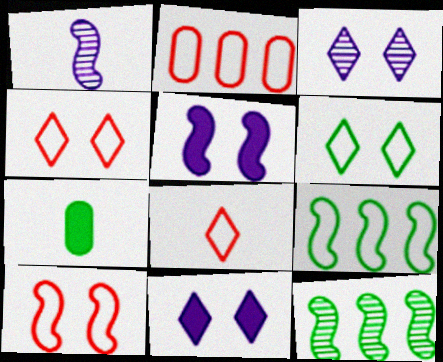[[1, 7, 8], 
[2, 8, 10], 
[6, 7, 12]]